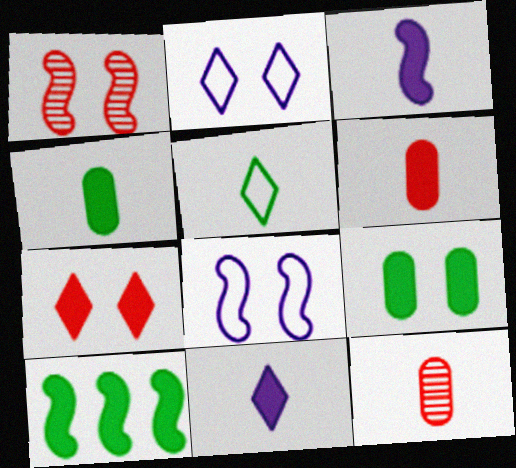[[1, 2, 9], 
[2, 10, 12], 
[3, 5, 12]]